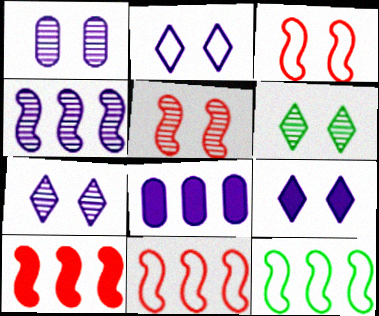[[1, 5, 6], 
[2, 7, 9], 
[4, 10, 12]]